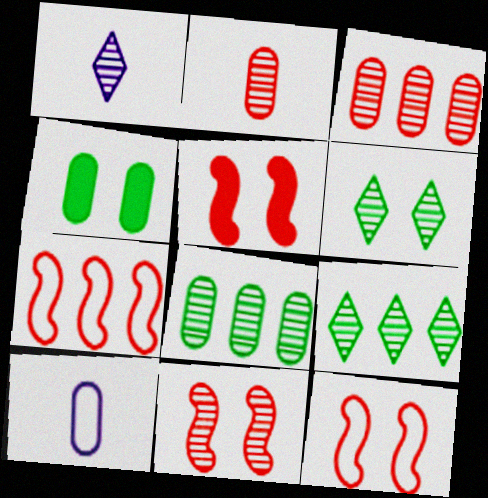[[1, 4, 7], 
[1, 8, 11], 
[3, 4, 10], 
[5, 9, 10], 
[5, 11, 12]]